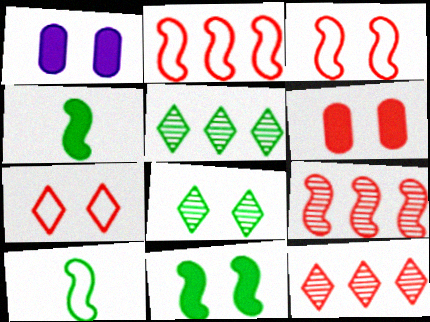[[1, 3, 8], 
[1, 10, 12]]